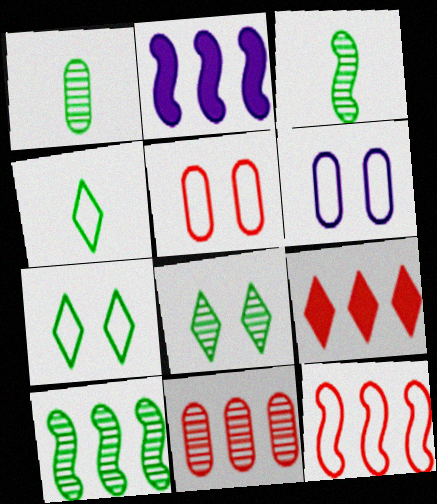[[1, 8, 10], 
[2, 10, 12], 
[3, 6, 9], 
[4, 6, 12], 
[9, 11, 12]]